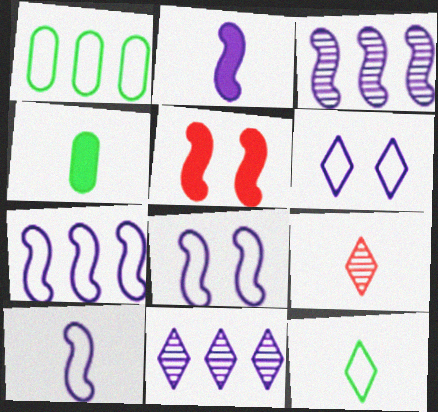[[2, 3, 8], 
[4, 9, 10], 
[7, 8, 10]]